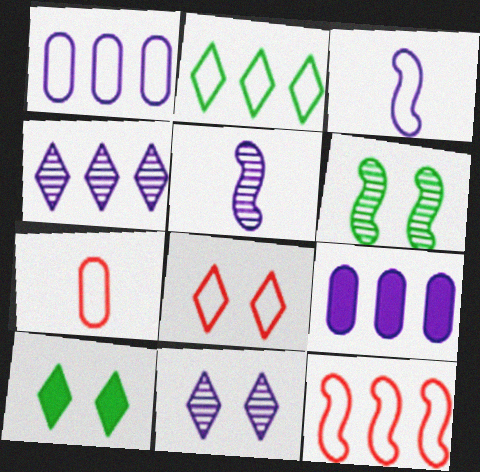[[1, 2, 12], 
[3, 9, 11], 
[7, 8, 12], 
[8, 10, 11]]